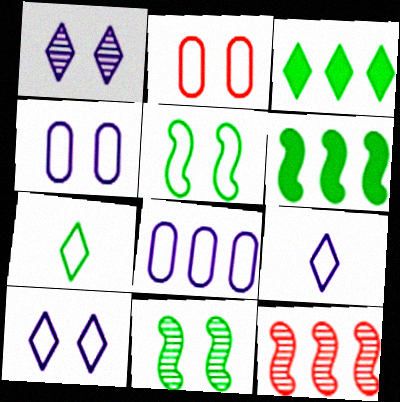[[2, 5, 10], 
[3, 8, 12]]